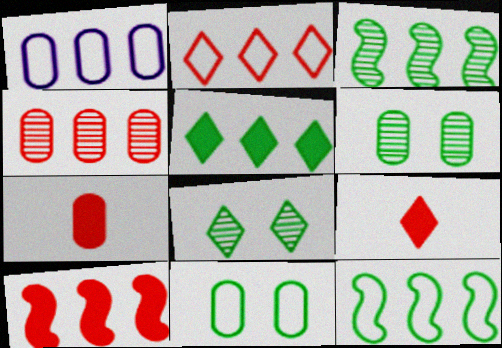[[1, 2, 12], 
[1, 6, 7], 
[2, 4, 10]]